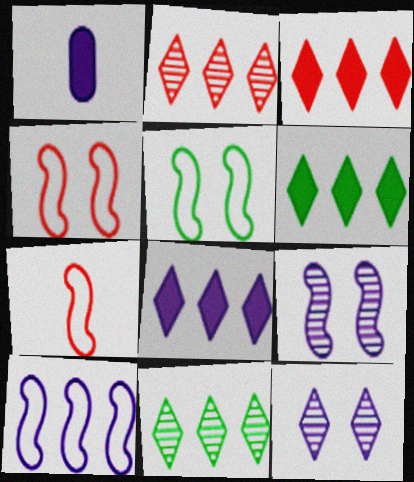[[1, 2, 5], 
[1, 4, 11], 
[1, 10, 12], 
[3, 6, 8], 
[5, 7, 10]]